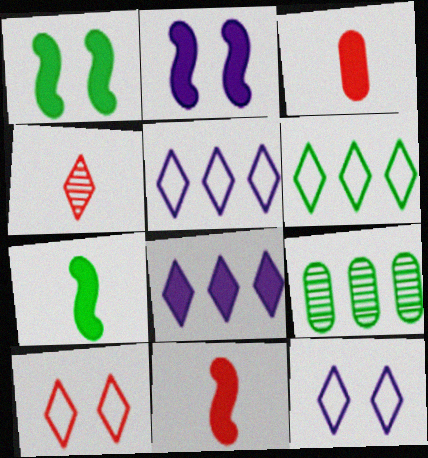[[1, 3, 8], 
[9, 11, 12]]